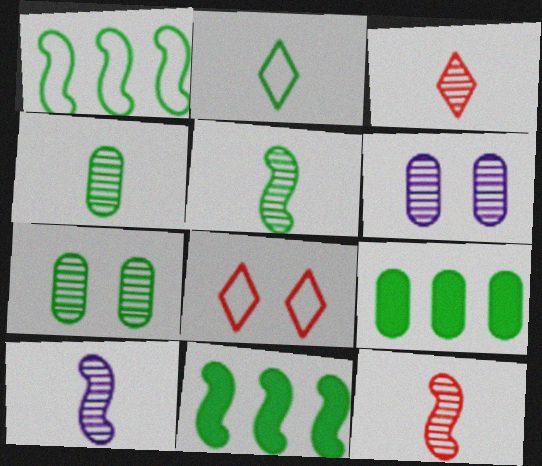[[2, 7, 11], 
[3, 4, 10], 
[5, 10, 12], 
[8, 9, 10]]